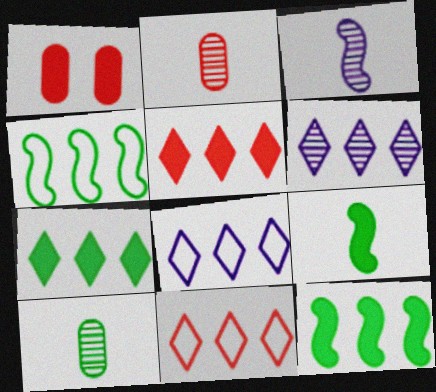[[6, 7, 11]]